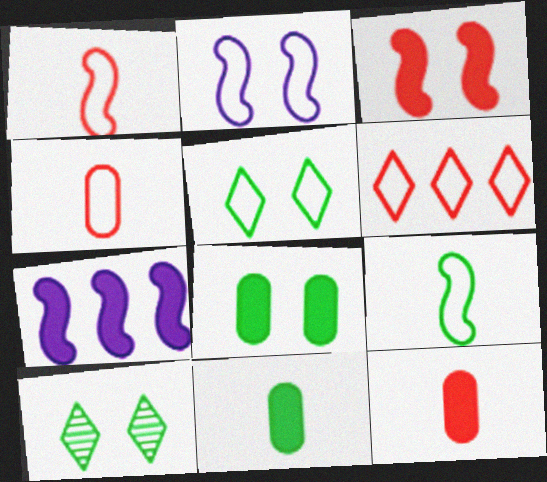[[4, 7, 10]]